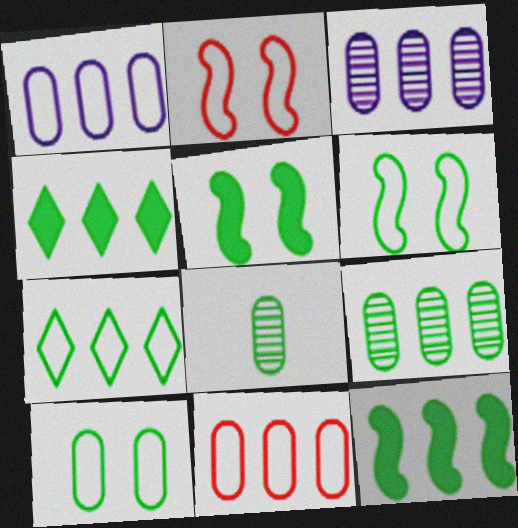[[4, 6, 8], 
[5, 7, 8], 
[7, 9, 12]]